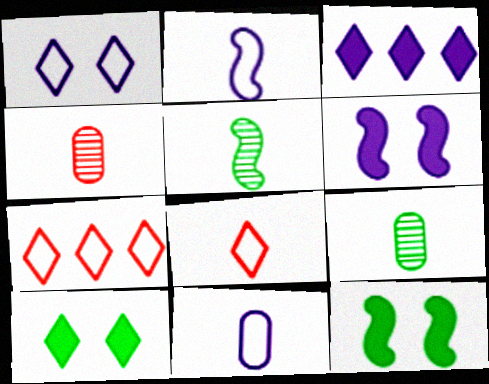[[6, 7, 9]]